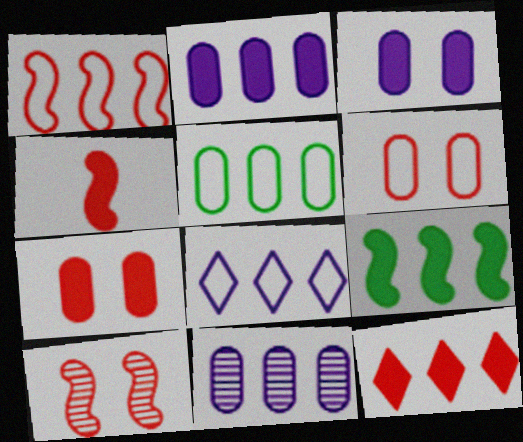[[1, 4, 10], 
[1, 5, 8], 
[2, 9, 12], 
[4, 7, 12]]